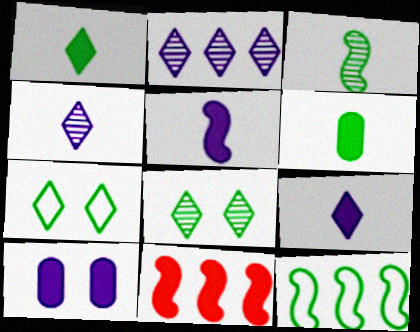[[1, 10, 11], 
[6, 8, 12]]